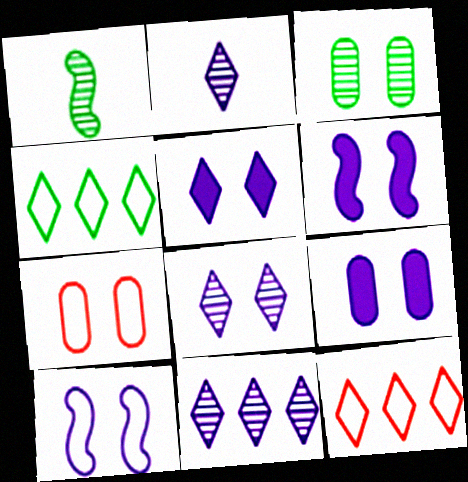[[1, 9, 12], 
[2, 8, 11], 
[3, 7, 9], 
[5, 6, 9], 
[8, 9, 10]]